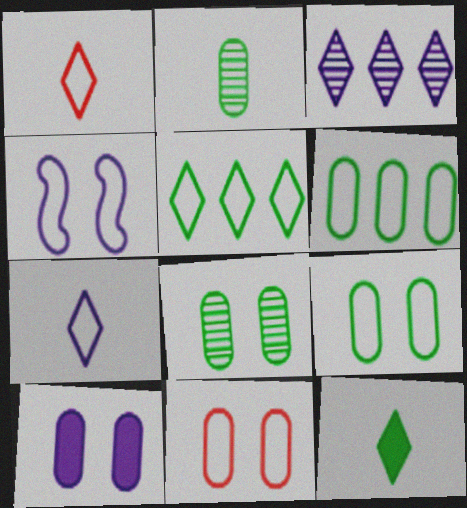[[1, 4, 6], 
[8, 10, 11]]